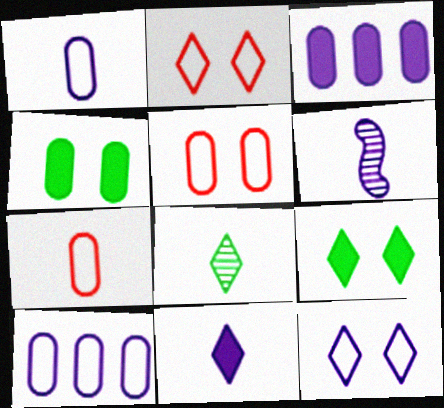[[1, 6, 11], 
[3, 6, 12]]